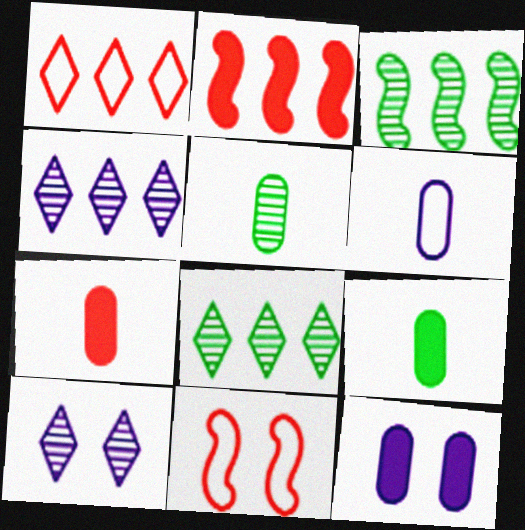[[4, 9, 11], 
[5, 6, 7]]